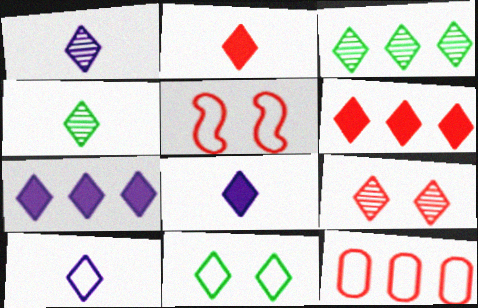[[1, 3, 9], 
[1, 6, 11], 
[1, 8, 10], 
[2, 4, 10]]